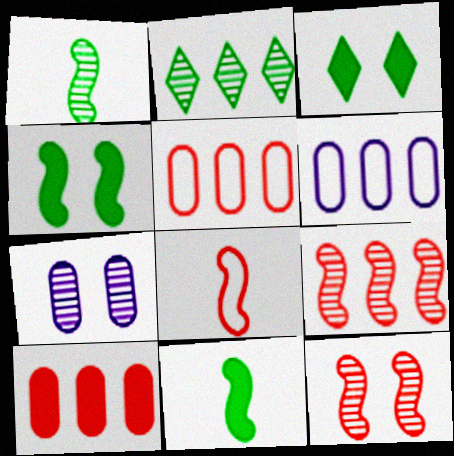[]